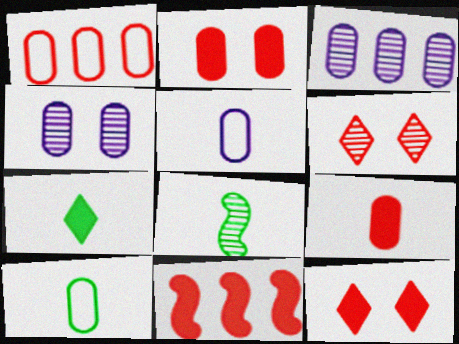[[2, 3, 10], 
[3, 6, 8], 
[7, 8, 10], 
[9, 11, 12]]